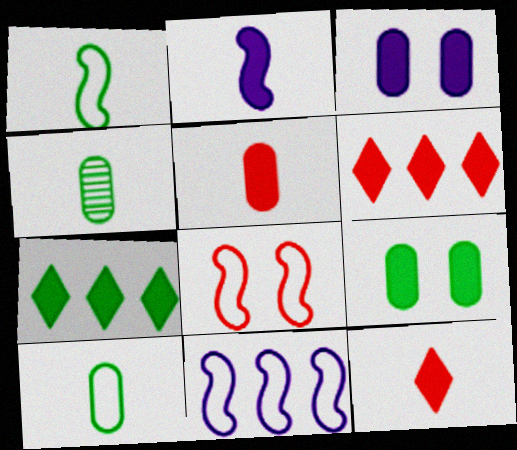[[1, 8, 11], 
[2, 6, 9]]